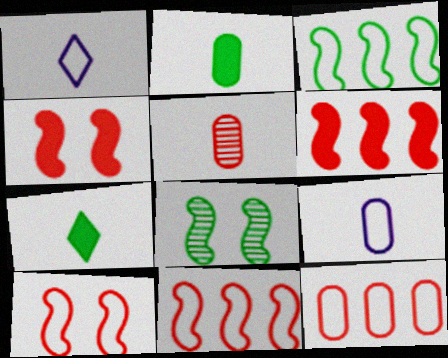[[2, 5, 9]]